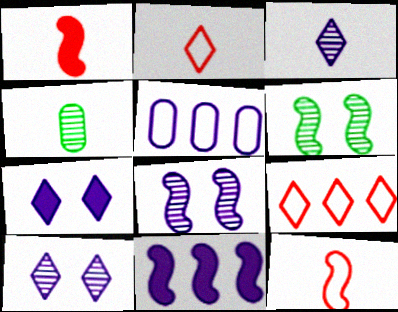[[6, 11, 12]]